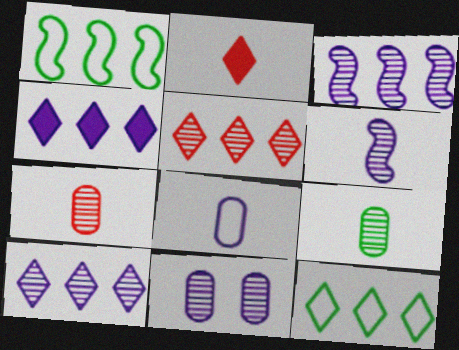[[1, 2, 11], 
[4, 5, 12], 
[6, 10, 11]]